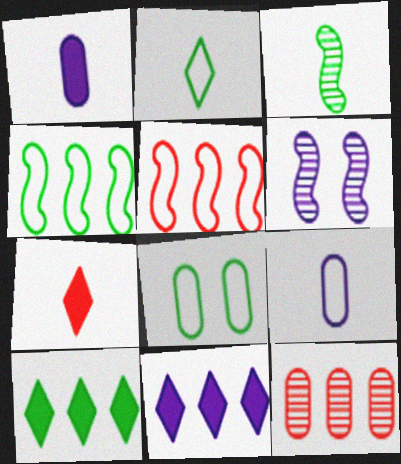[[1, 8, 12], 
[2, 4, 8], 
[3, 7, 9], 
[3, 8, 10], 
[4, 11, 12], 
[6, 9, 11]]